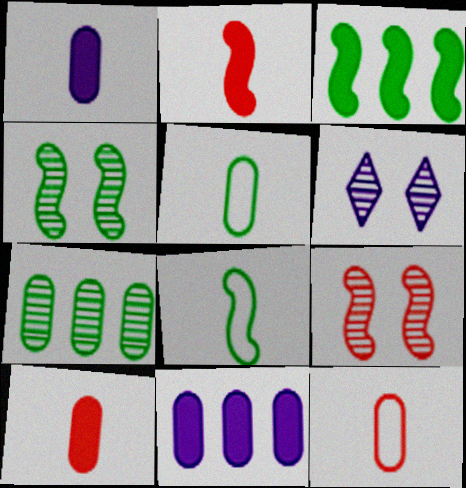[[3, 4, 8], 
[3, 6, 12]]